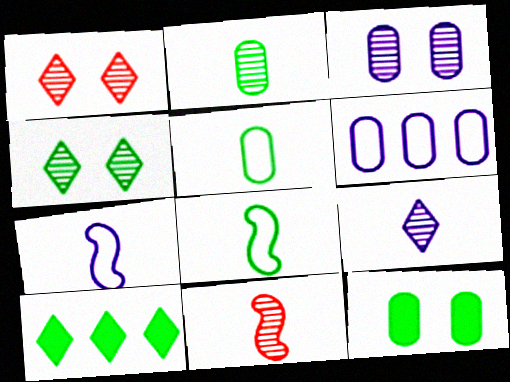[[2, 9, 11]]